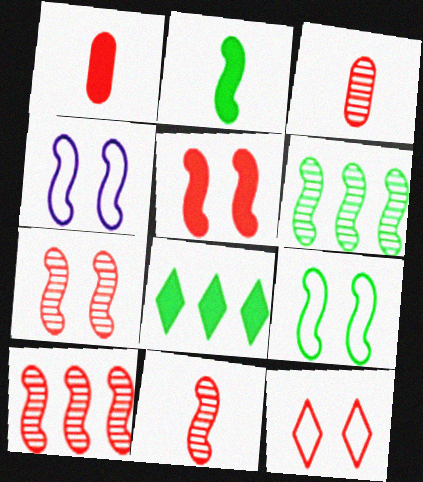[[1, 10, 12], 
[2, 4, 10], 
[2, 6, 9], 
[3, 4, 8], 
[7, 10, 11]]